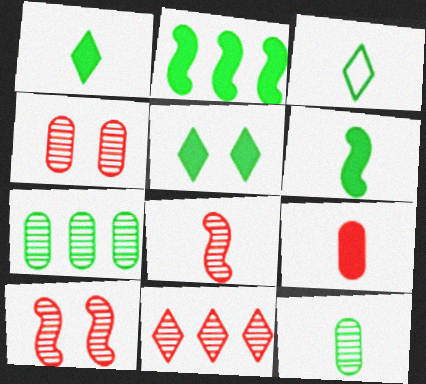[[3, 6, 12], 
[4, 8, 11]]